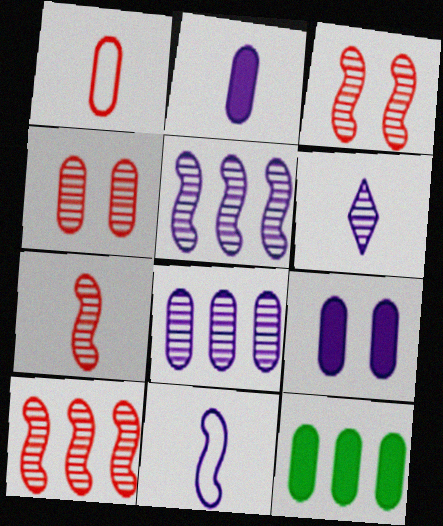[[2, 6, 11], 
[3, 7, 10]]